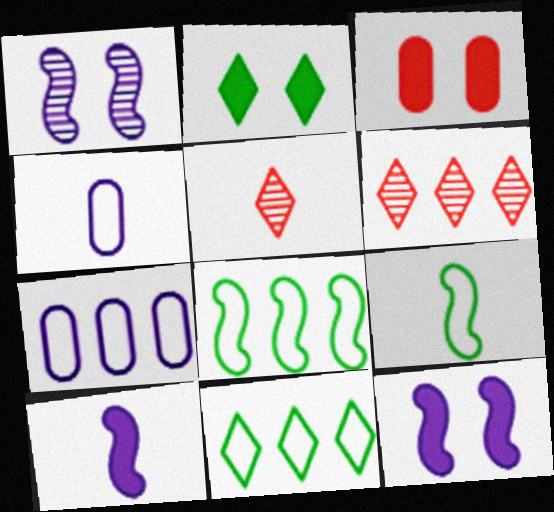[[2, 3, 12]]